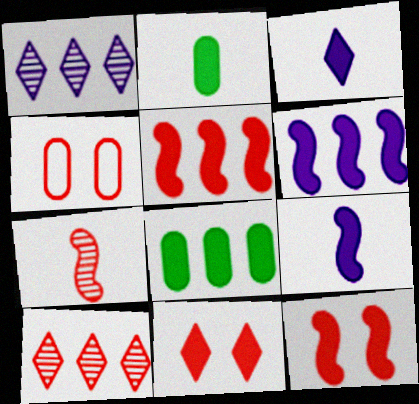[[2, 6, 11], 
[3, 8, 12], 
[8, 9, 11]]